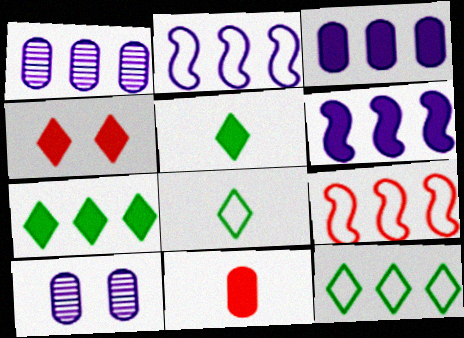[[1, 7, 9], 
[5, 9, 10]]